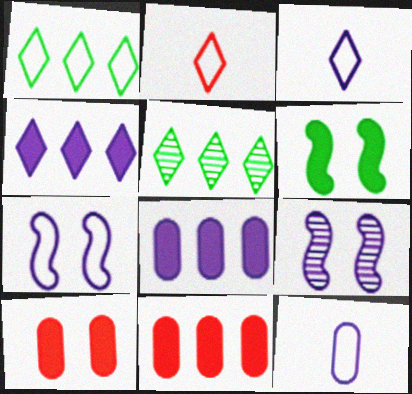[[3, 8, 9], 
[4, 9, 12]]